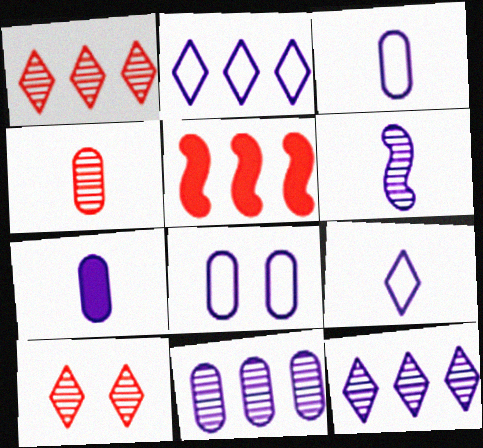[[6, 7, 9], 
[7, 8, 11]]